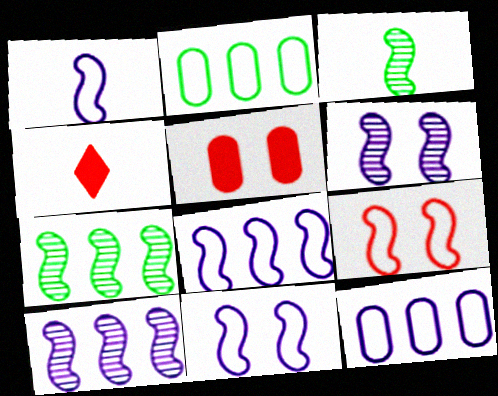[[1, 8, 11], 
[2, 4, 6]]